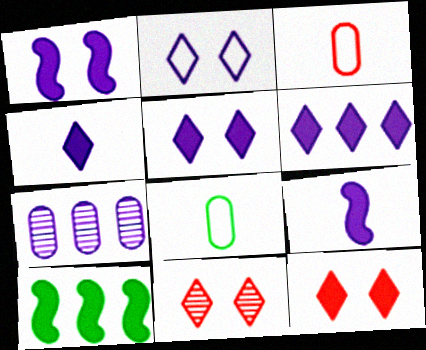[[2, 7, 9], 
[4, 5, 6]]